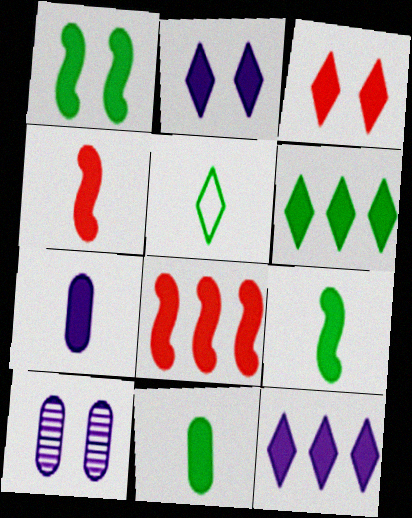[[1, 6, 11], 
[2, 8, 11], 
[5, 8, 10]]